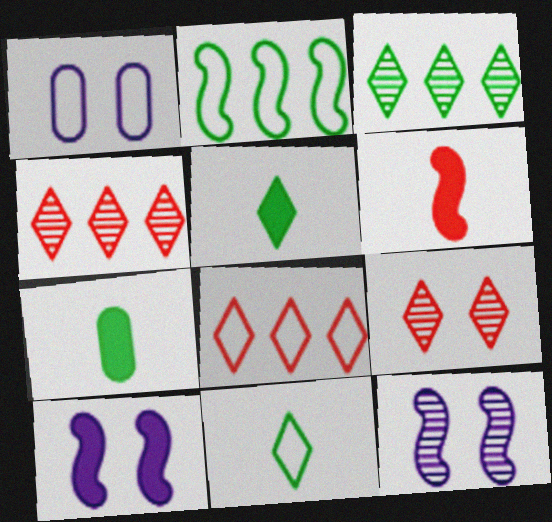[[1, 3, 6], 
[2, 6, 12], 
[7, 8, 12]]